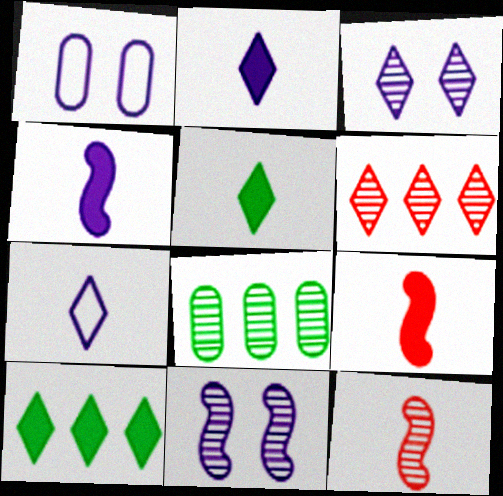[[1, 10, 12], 
[3, 8, 12]]